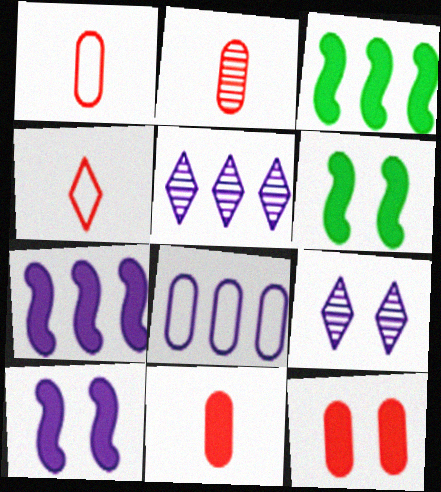[[1, 2, 11], 
[1, 3, 9], 
[1, 5, 6], 
[5, 7, 8]]